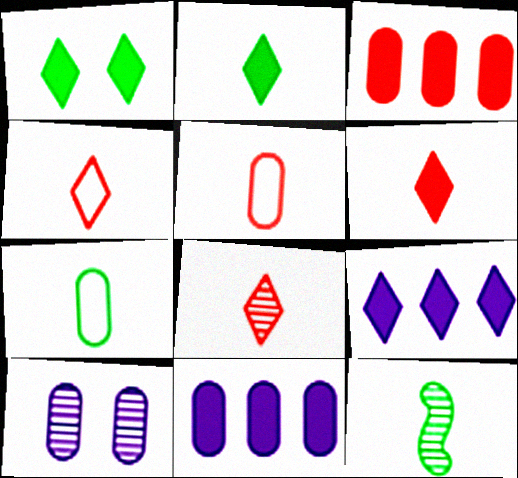[[1, 6, 9], 
[2, 7, 12], 
[3, 7, 10], 
[4, 6, 8]]